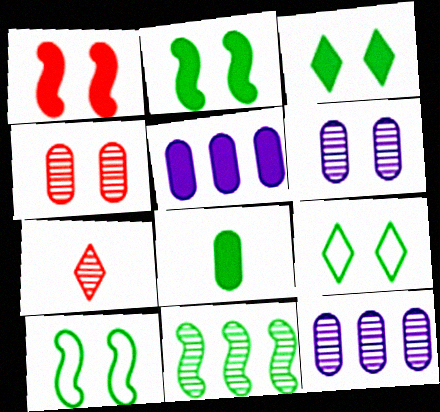[[1, 6, 9], 
[5, 7, 10], 
[6, 7, 11], 
[8, 9, 11]]